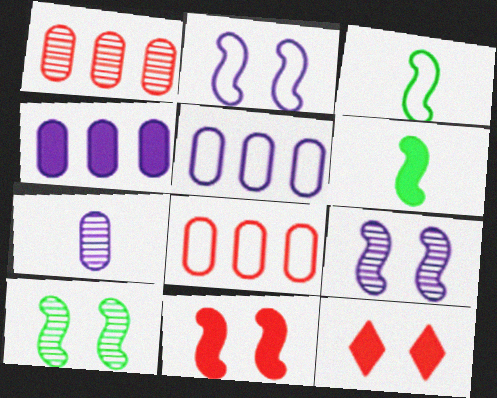[[2, 10, 11], 
[4, 6, 12]]